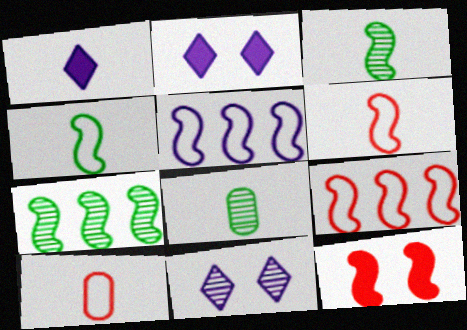[[1, 3, 10], 
[1, 6, 8], 
[2, 7, 10], 
[2, 8, 9], 
[3, 5, 12]]